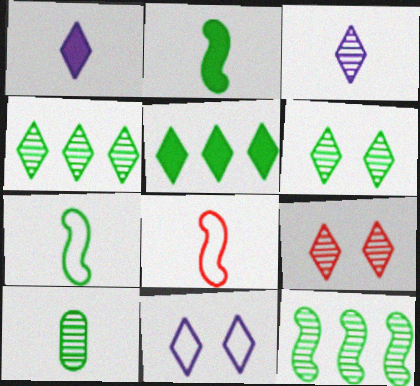[[1, 8, 10], 
[3, 4, 9], 
[6, 10, 12]]